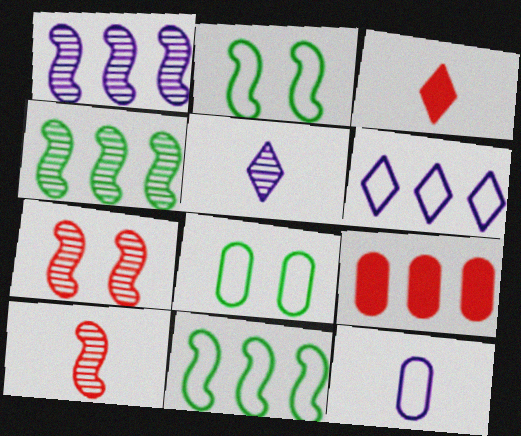[[1, 3, 8], 
[2, 5, 9], 
[4, 6, 9]]